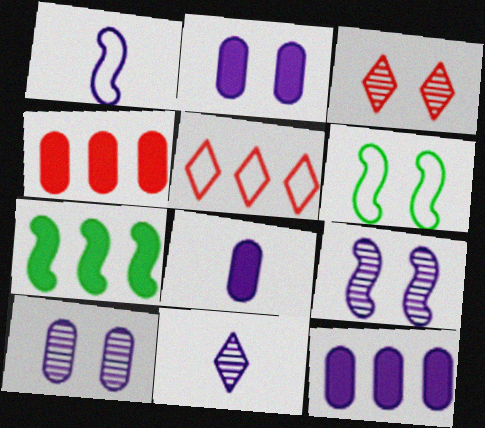[[1, 8, 11], 
[2, 3, 6], 
[2, 8, 12], 
[4, 6, 11]]